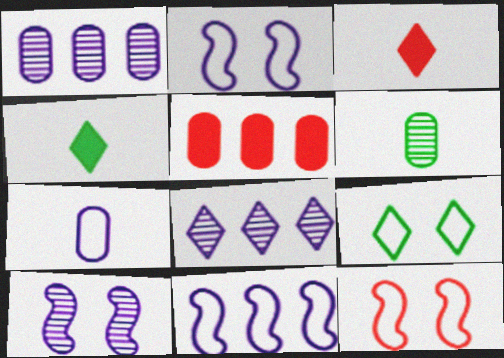[[1, 4, 12], 
[3, 8, 9]]